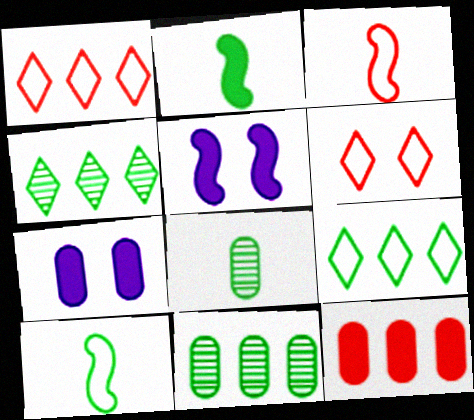[[1, 5, 8], 
[3, 4, 7]]